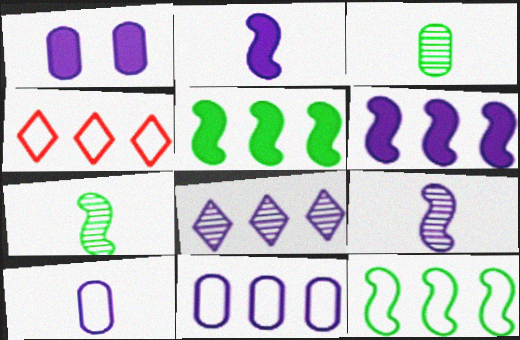[[1, 4, 7], 
[4, 11, 12], 
[6, 8, 11]]